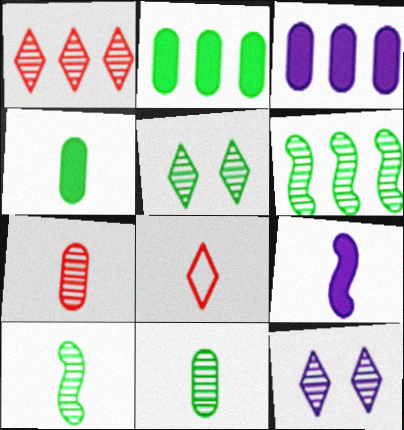[[5, 6, 11], 
[6, 7, 12], 
[8, 9, 11]]